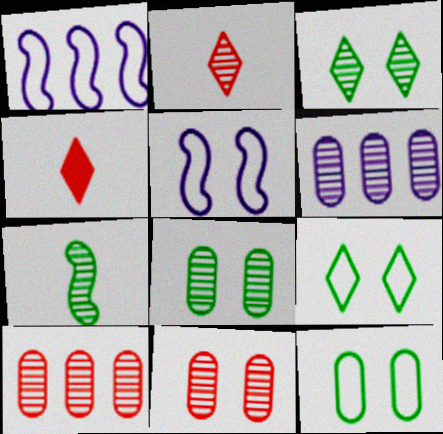[[1, 4, 8]]